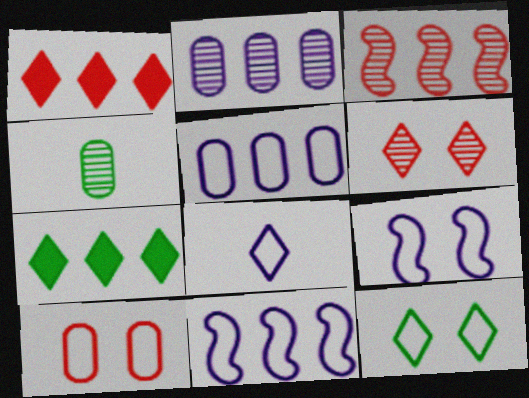[[1, 4, 9], 
[3, 5, 7], 
[5, 8, 9], 
[6, 7, 8], 
[9, 10, 12]]